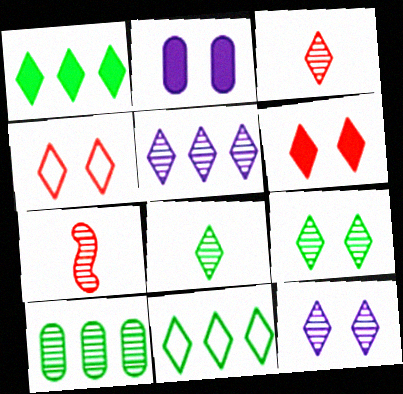[[2, 7, 11], 
[3, 5, 9], 
[7, 10, 12]]